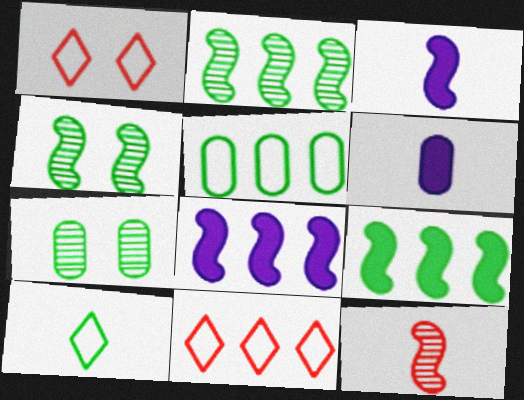[[1, 2, 6], 
[3, 7, 11], 
[4, 6, 11], 
[6, 10, 12], 
[7, 9, 10]]